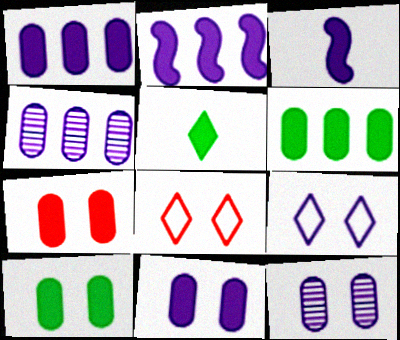[[2, 5, 7], 
[3, 4, 9], 
[7, 10, 11]]